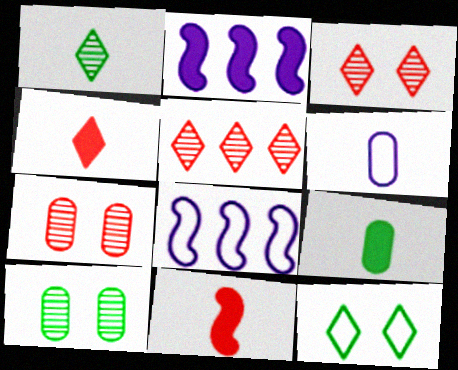[[1, 6, 11], 
[3, 8, 9], 
[4, 8, 10]]